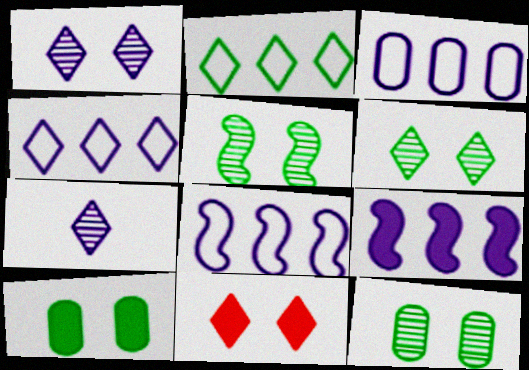[[2, 7, 11], 
[3, 4, 8], 
[5, 6, 12]]